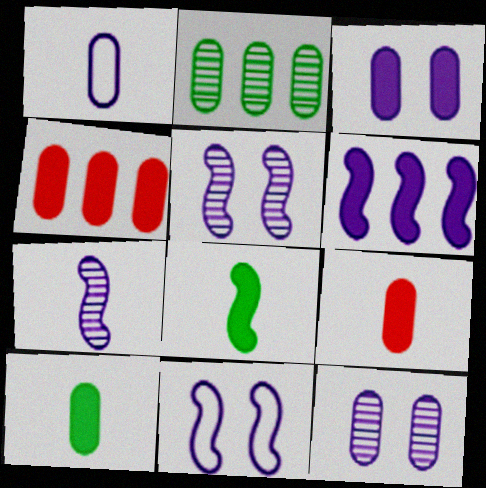[[3, 4, 10], 
[6, 7, 11]]